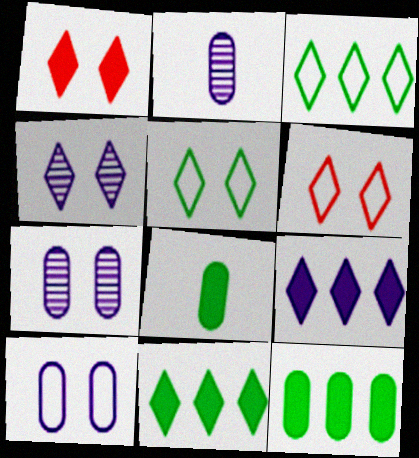[[1, 4, 5]]